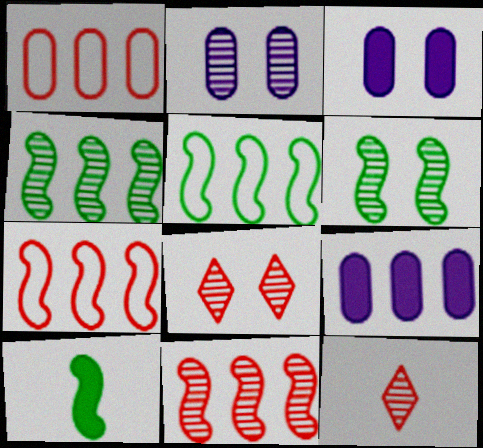[[2, 4, 12], 
[2, 6, 8], 
[3, 5, 12], 
[5, 6, 10]]